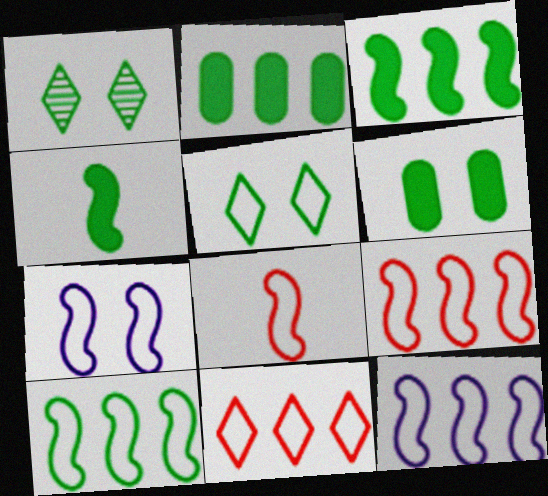[[7, 8, 10], 
[9, 10, 12]]